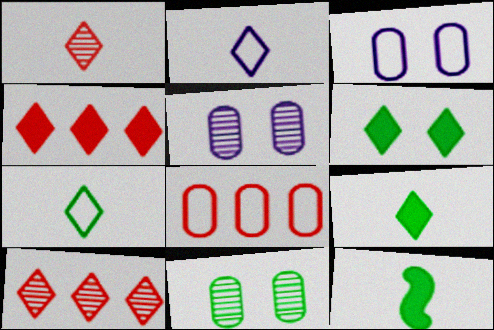[[1, 2, 9], 
[2, 6, 10], 
[3, 10, 12]]